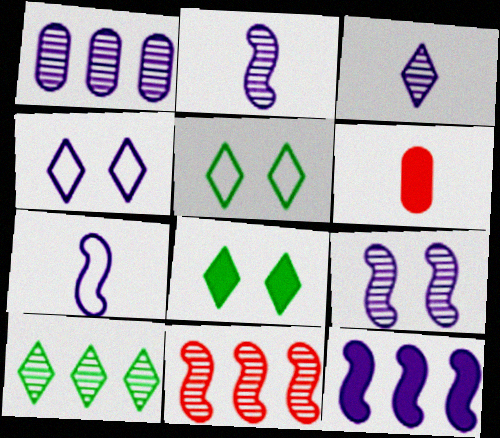[[1, 3, 9], 
[1, 10, 11], 
[6, 8, 12], 
[7, 9, 12]]